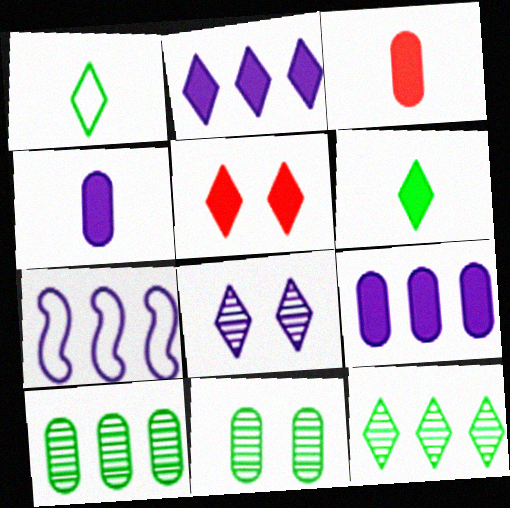[[2, 5, 6], 
[4, 7, 8]]